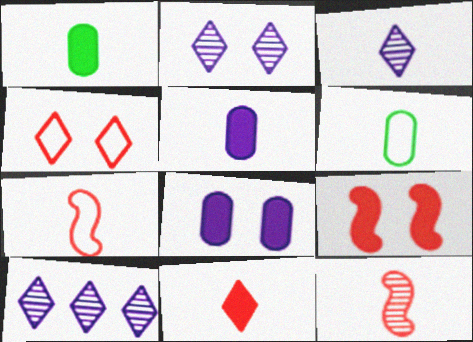[[1, 3, 7], 
[2, 3, 10], 
[6, 9, 10]]